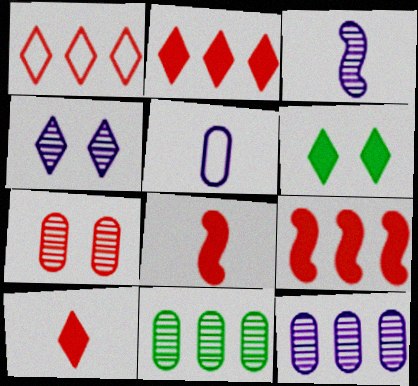[[1, 7, 8], 
[3, 4, 12]]